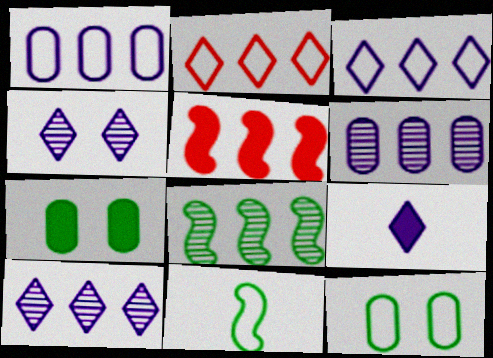[[3, 4, 9], 
[5, 7, 9]]